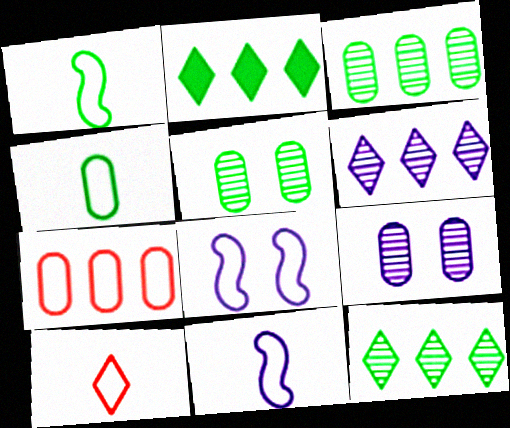[[1, 2, 5], 
[4, 10, 11]]